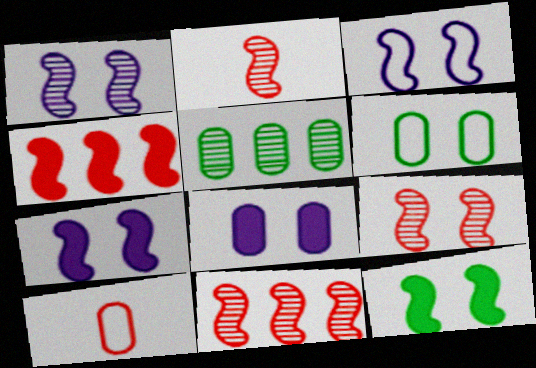[[1, 3, 7], 
[2, 9, 11], 
[3, 9, 12], 
[5, 8, 10]]